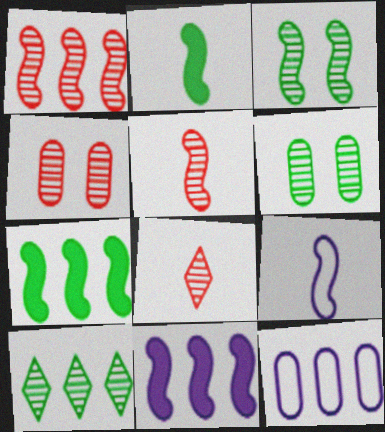[[1, 4, 8], 
[2, 5, 9]]